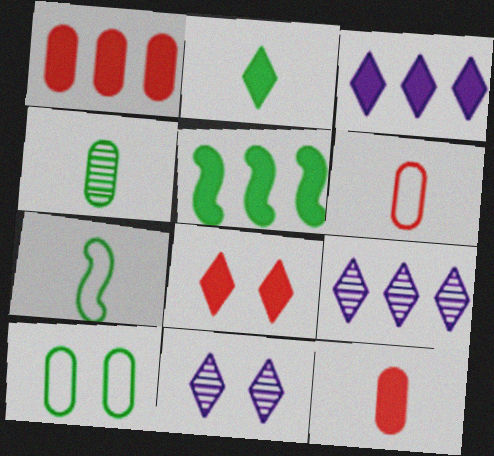[[1, 3, 5], 
[1, 7, 11], 
[2, 3, 8], 
[2, 4, 7], 
[5, 6, 11]]